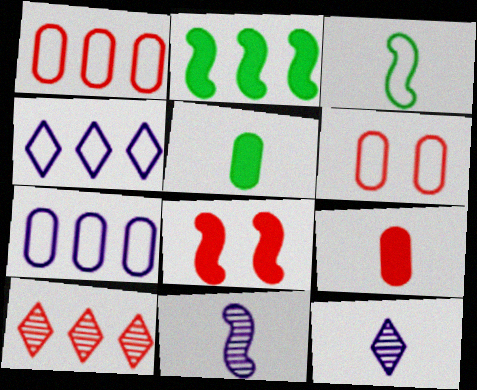[[2, 6, 12], 
[2, 7, 10], 
[3, 4, 6], 
[3, 9, 12]]